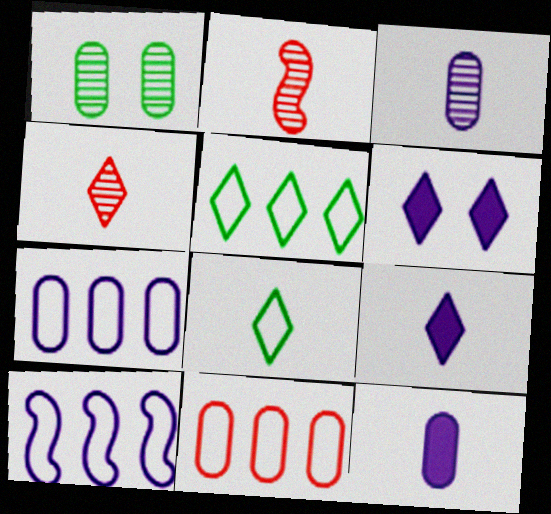[[1, 11, 12], 
[2, 8, 12], 
[3, 6, 10], 
[4, 5, 6], 
[4, 8, 9], 
[5, 10, 11]]